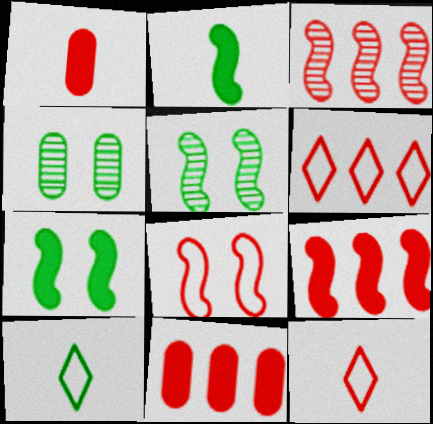[[3, 6, 11]]